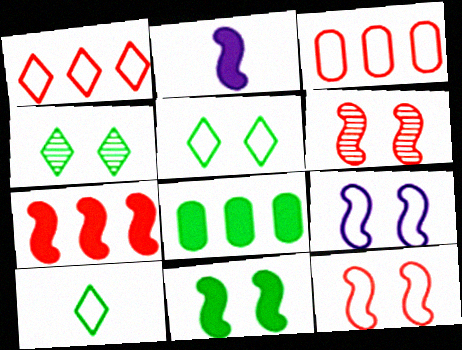[[2, 3, 4], 
[2, 7, 11], 
[3, 9, 10], 
[6, 9, 11]]